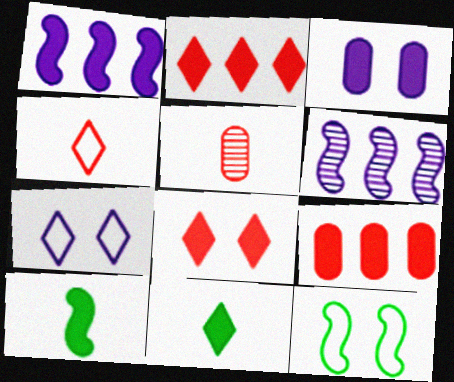[[2, 3, 10]]